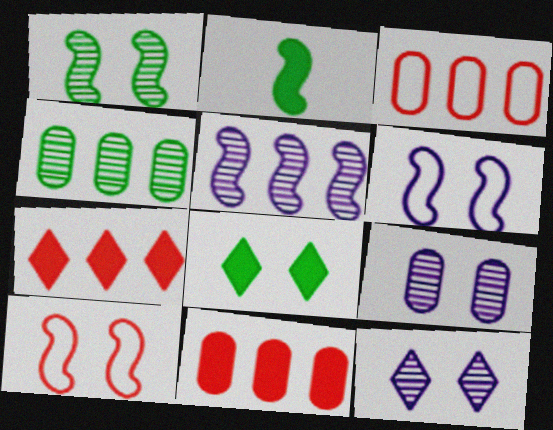[[2, 3, 12], 
[2, 5, 10], 
[8, 9, 10]]